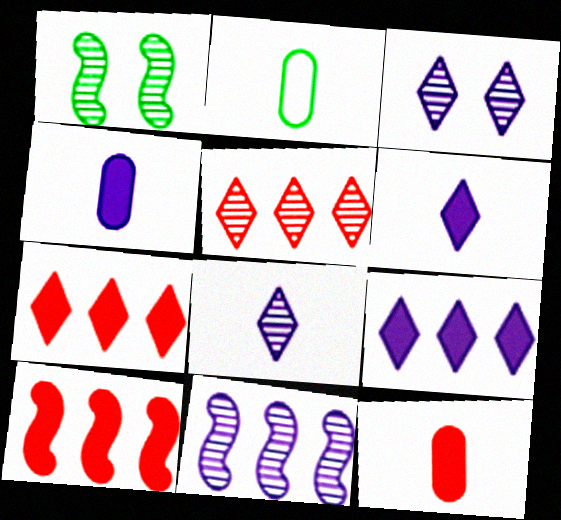[[2, 3, 10]]